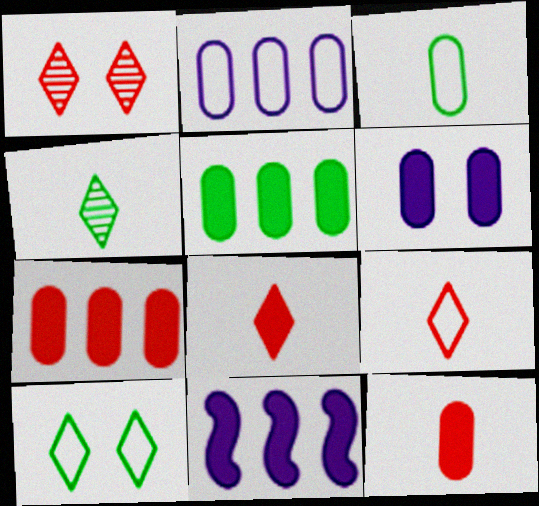[[1, 3, 11], 
[5, 6, 12]]